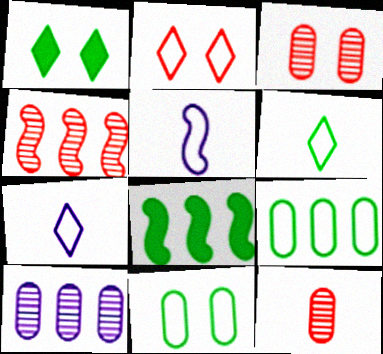[[2, 5, 9], 
[3, 7, 8]]